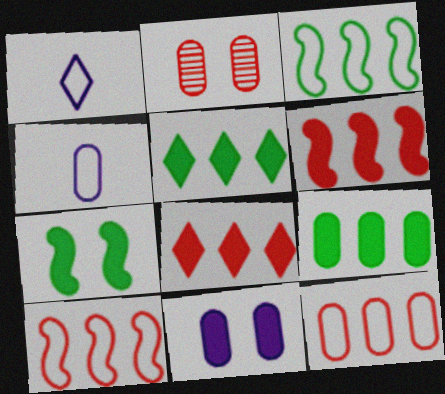[[2, 4, 9]]